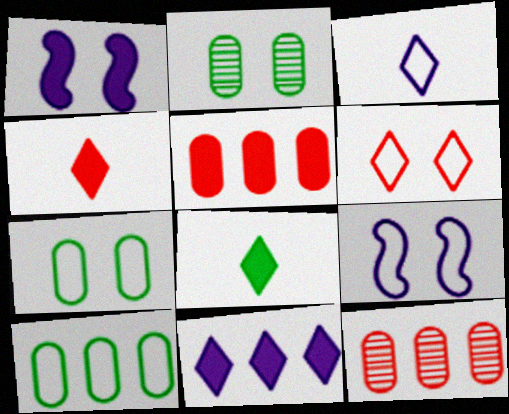[[1, 2, 6], 
[1, 5, 8], 
[6, 7, 9], 
[8, 9, 12]]